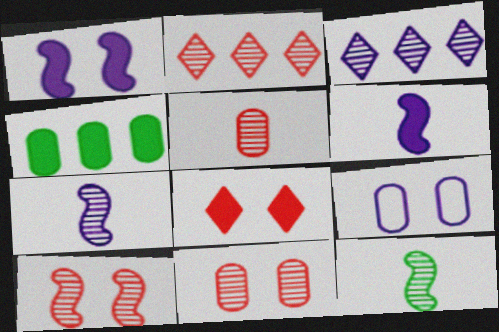[[2, 5, 10], 
[3, 6, 9], 
[3, 11, 12], 
[4, 5, 9], 
[4, 6, 8]]